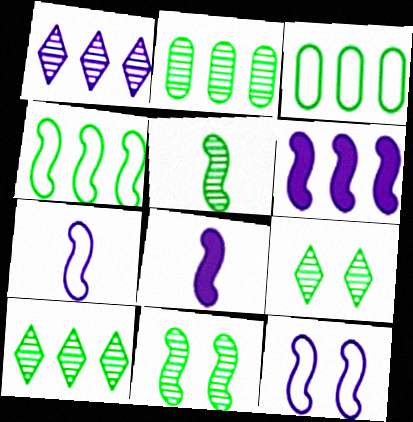[[2, 5, 9]]